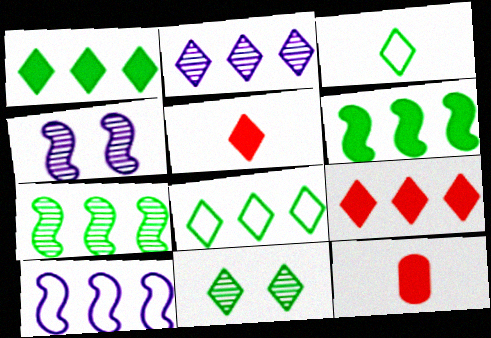[[1, 3, 11], 
[2, 8, 9], 
[4, 8, 12], 
[10, 11, 12]]